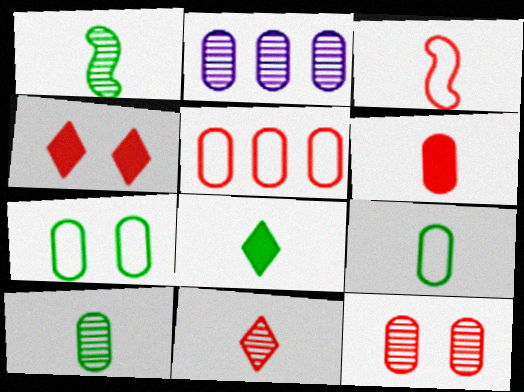[[1, 8, 9], 
[2, 6, 7], 
[2, 10, 12], 
[3, 6, 11], 
[5, 6, 12]]